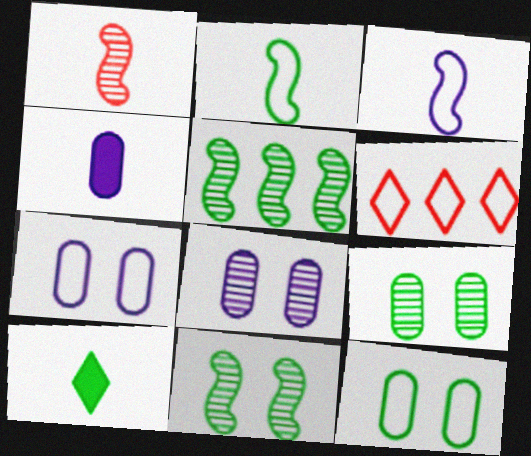[[2, 6, 7], 
[3, 6, 12], 
[4, 6, 11], 
[5, 10, 12]]